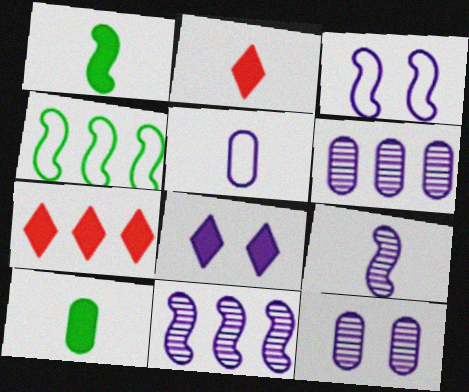[[2, 4, 12], 
[3, 8, 12], 
[4, 6, 7], 
[5, 8, 11]]